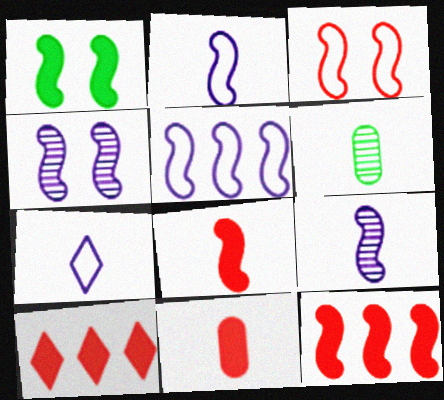[[1, 3, 4], 
[6, 7, 8]]